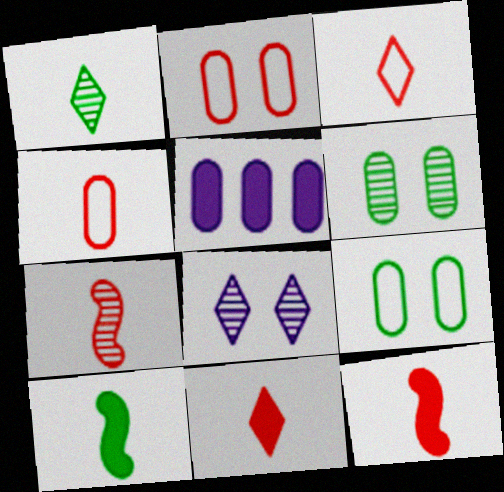[[4, 5, 6], 
[4, 7, 11]]